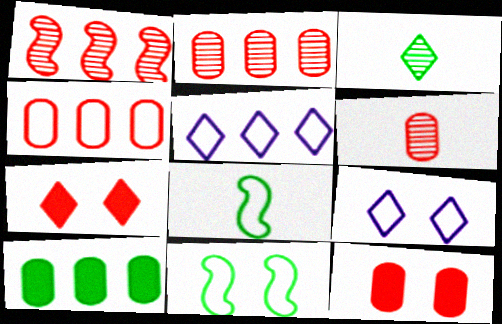[[1, 5, 10], 
[3, 5, 7], 
[3, 10, 11], 
[4, 6, 12], 
[4, 8, 9]]